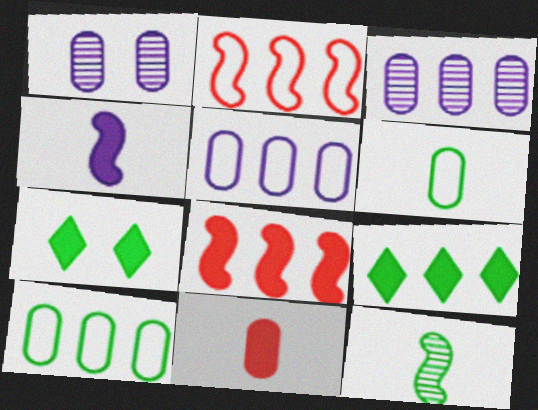[[1, 10, 11], 
[2, 3, 9], 
[7, 10, 12]]